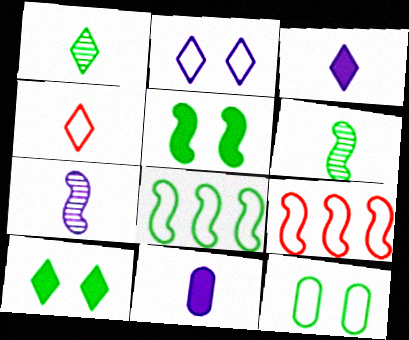[[1, 3, 4], 
[4, 6, 11], 
[5, 6, 8], 
[5, 7, 9]]